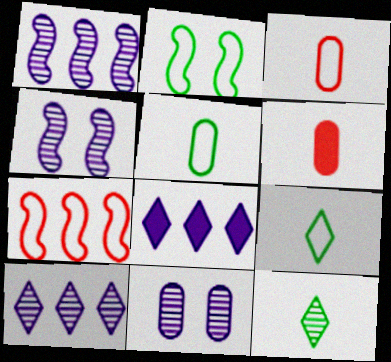[[2, 6, 10]]